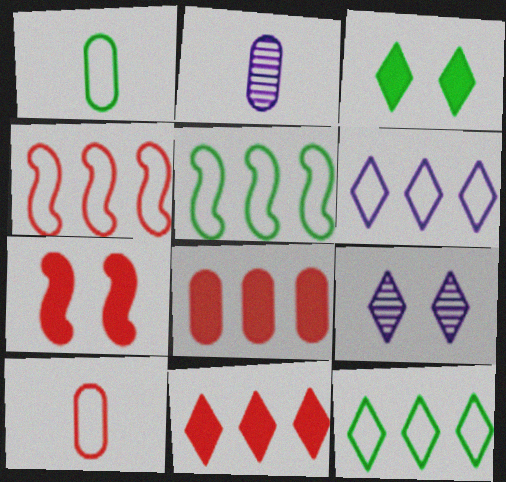[[2, 3, 4], 
[2, 7, 12]]